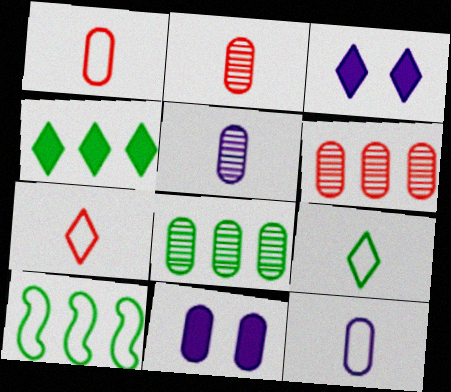[[1, 8, 11], 
[2, 3, 10], 
[4, 8, 10]]